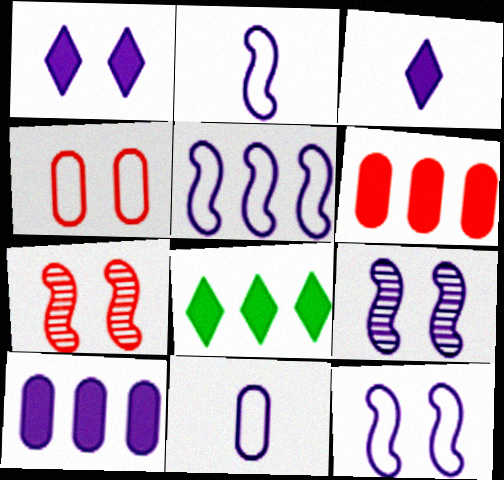[[2, 5, 12], 
[7, 8, 11]]